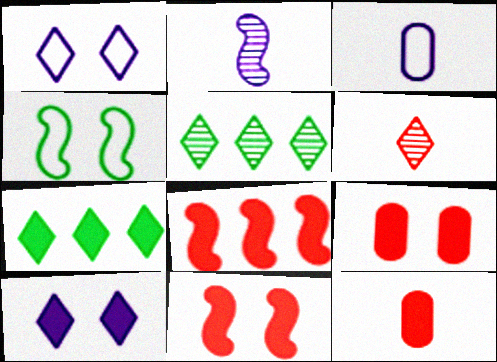[[1, 6, 7], 
[2, 4, 8], 
[3, 5, 11]]